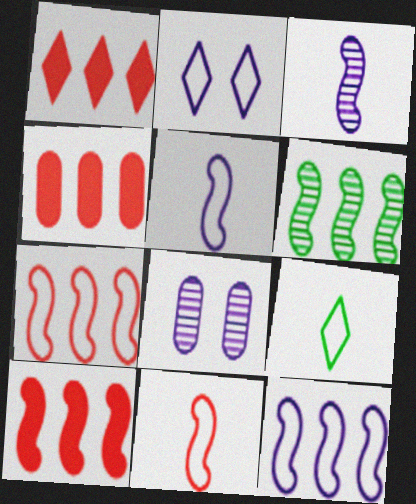[[1, 4, 10], 
[6, 10, 12], 
[8, 9, 10]]